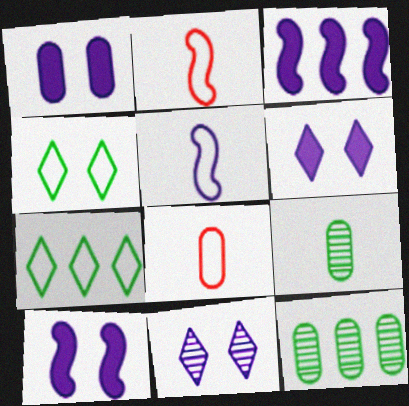[[1, 6, 10], 
[1, 8, 12], 
[2, 6, 12]]